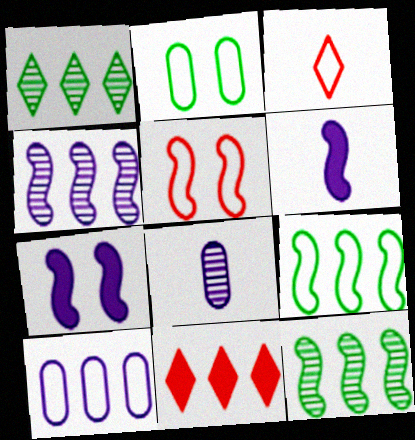[[5, 6, 12], 
[10, 11, 12]]